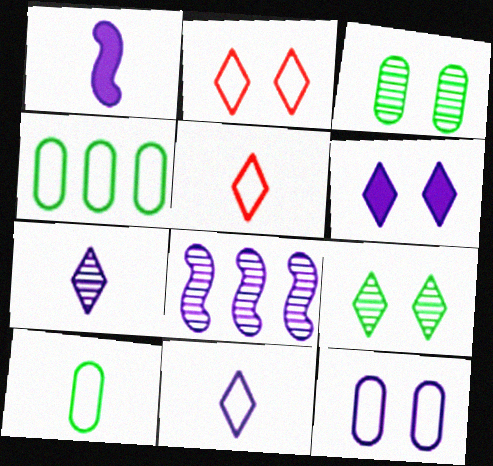[[2, 6, 9]]